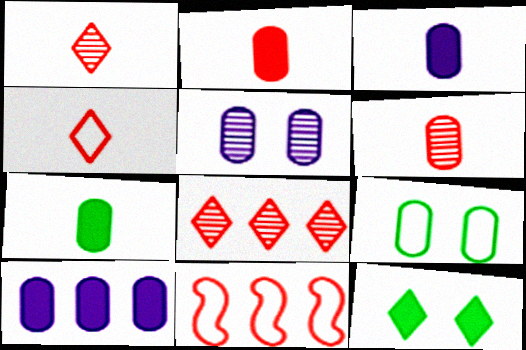[[2, 3, 7], 
[6, 9, 10]]